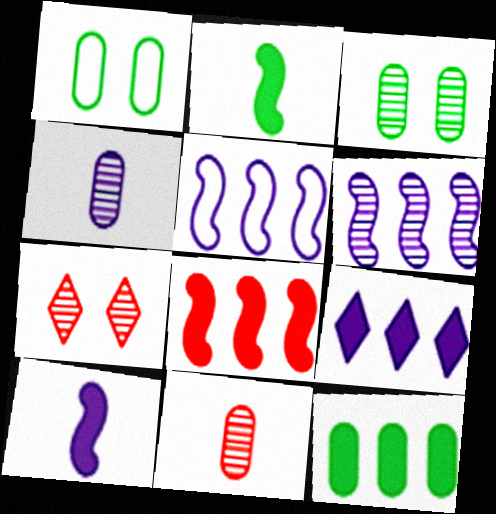[[8, 9, 12]]